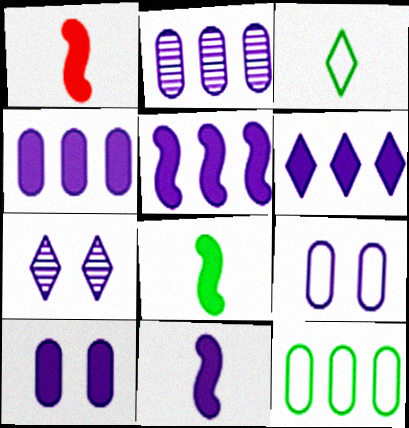[[1, 7, 12], 
[1, 8, 11], 
[4, 5, 6], 
[6, 10, 11]]